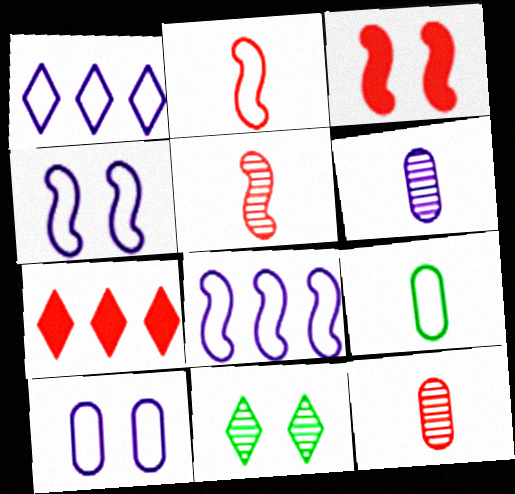[[3, 10, 11]]